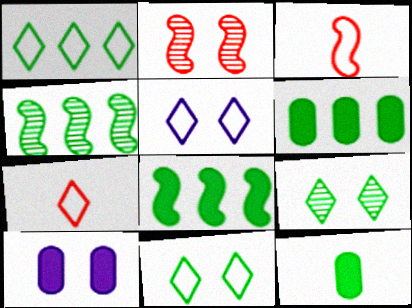[[1, 4, 6], 
[1, 5, 7], 
[2, 10, 11], 
[4, 7, 10], 
[4, 11, 12]]